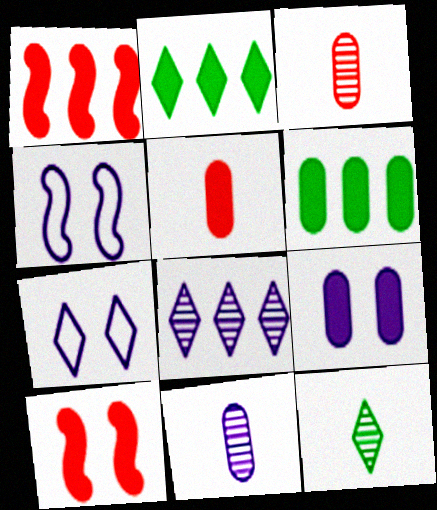[[2, 3, 4], 
[5, 6, 9]]